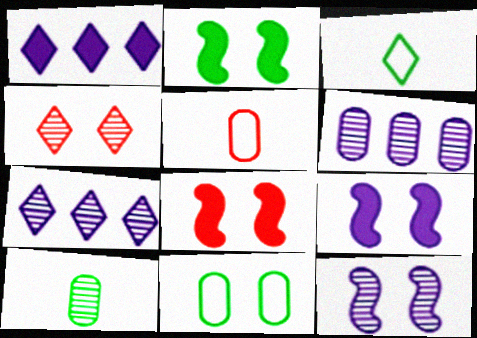[[1, 3, 4], 
[2, 5, 7], 
[2, 8, 9], 
[3, 6, 8], 
[4, 9, 11]]